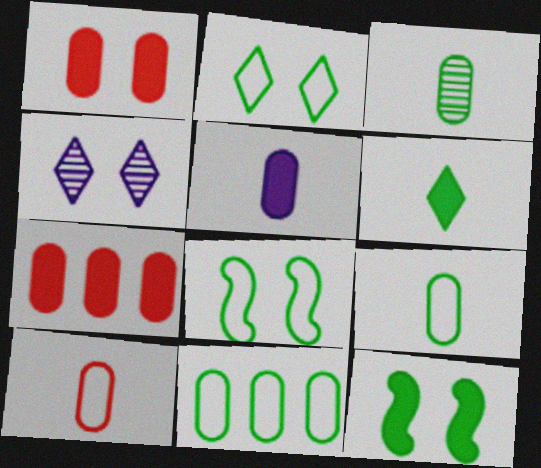[[1, 4, 8], 
[3, 5, 10]]